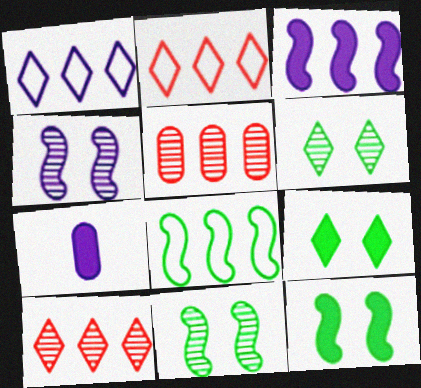[[1, 4, 7], 
[2, 7, 11]]